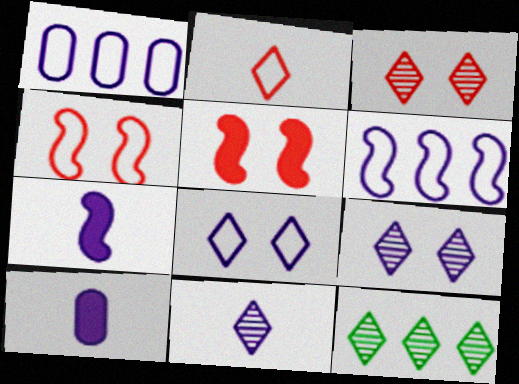[[1, 7, 9], 
[3, 11, 12], 
[4, 10, 12], 
[6, 9, 10]]